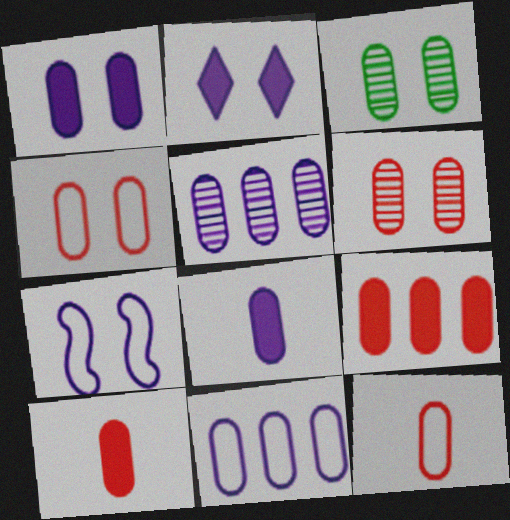[[1, 3, 4], 
[3, 10, 11], 
[6, 9, 12]]